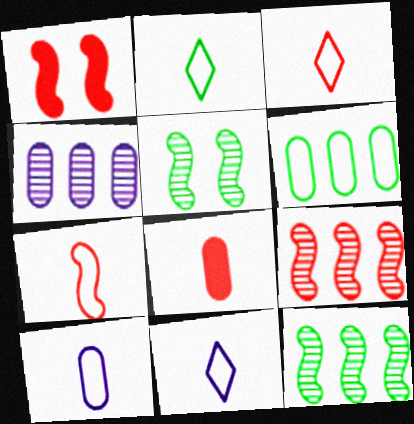[[1, 2, 4], 
[1, 7, 9], 
[2, 3, 11], 
[2, 7, 10]]